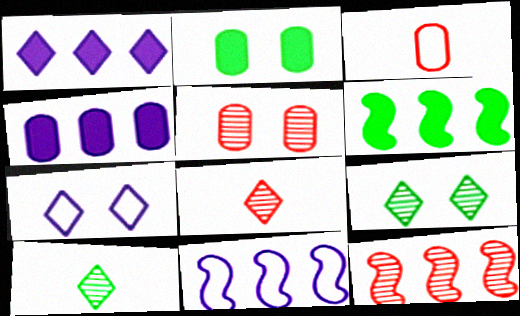[[2, 8, 11], 
[5, 8, 12], 
[6, 11, 12]]